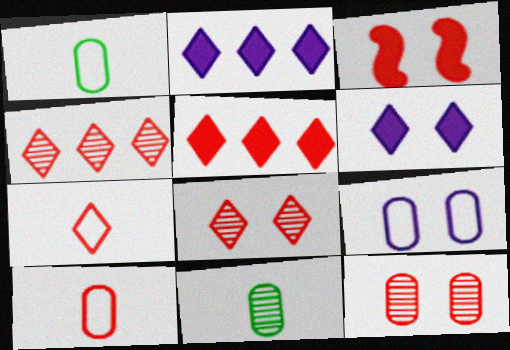[[3, 4, 10], 
[5, 7, 8]]